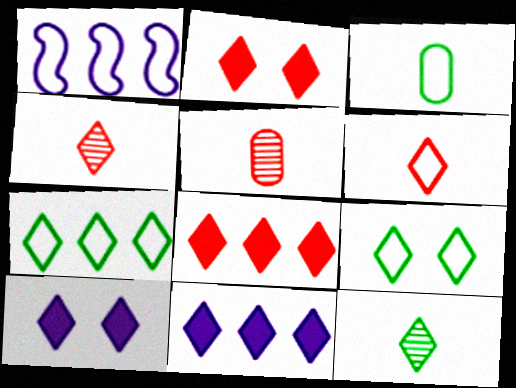[[4, 7, 10], 
[4, 9, 11]]